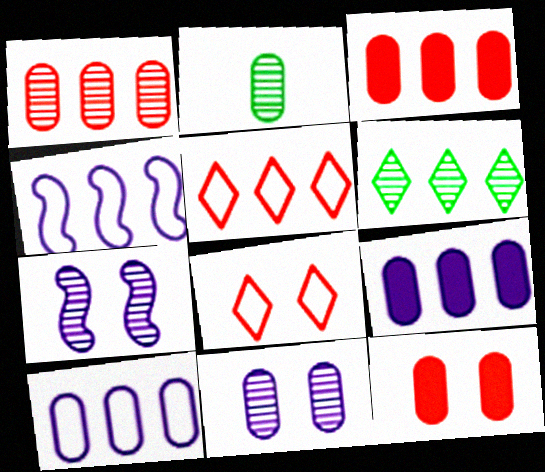[[1, 2, 11], 
[2, 10, 12], 
[3, 4, 6]]